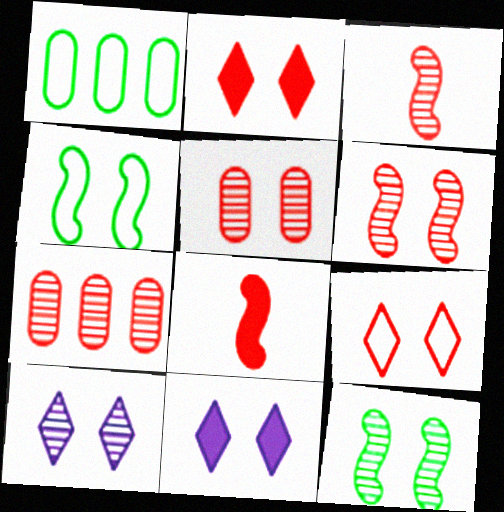[[1, 3, 11], 
[1, 8, 10], 
[4, 5, 11], 
[5, 10, 12], 
[7, 8, 9]]